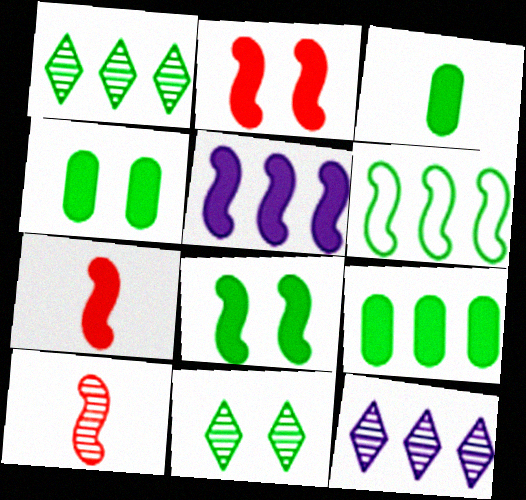[[1, 6, 9], 
[3, 4, 9], 
[3, 6, 11], 
[5, 7, 8]]